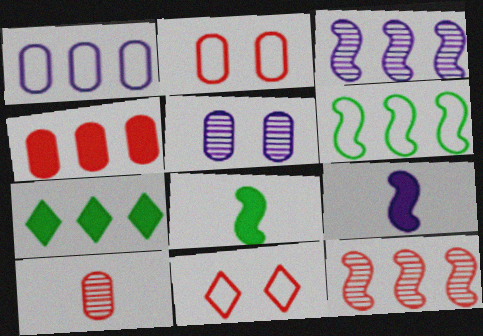[[1, 7, 12], 
[2, 4, 10]]